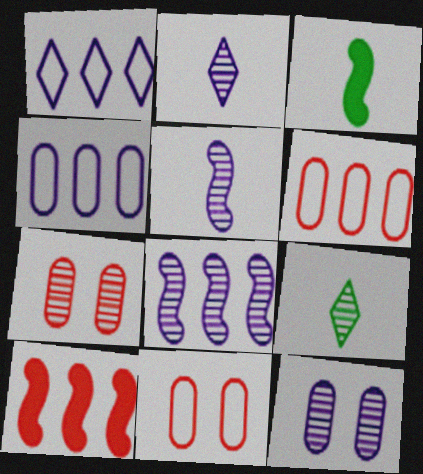[[1, 3, 7], 
[2, 8, 12], 
[7, 8, 9]]